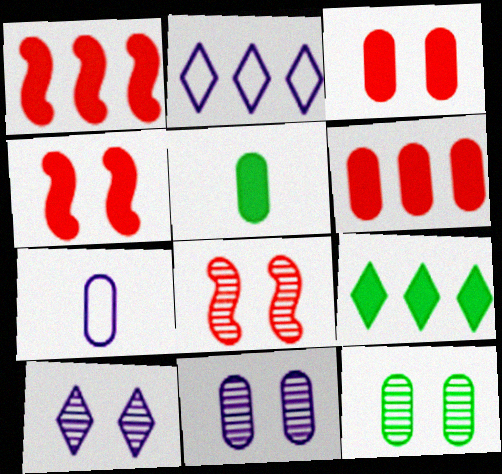[[2, 5, 8], 
[6, 7, 12], 
[7, 8, 9], 
[8, 10, 12]]